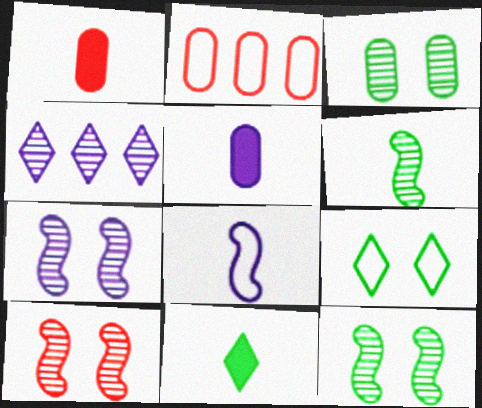[[2, 3, 5], 
[2, 7, 11], 
[2, 8, 9], 
[7, 10, 12]]